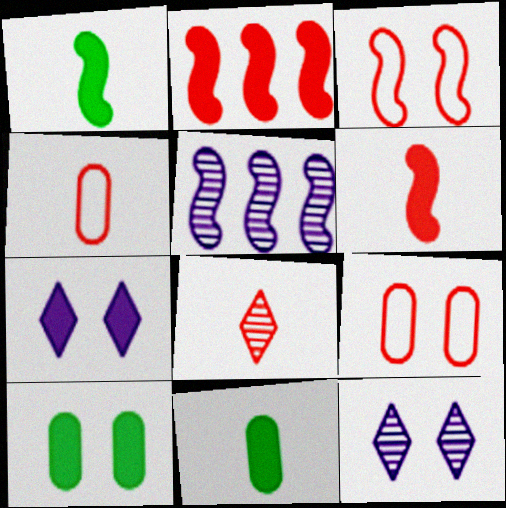[[1, 3, 5], 
[2, 7, 11], 
[2, 8, 9], 
[3, 10, 12], 
[4, 6, 8]]